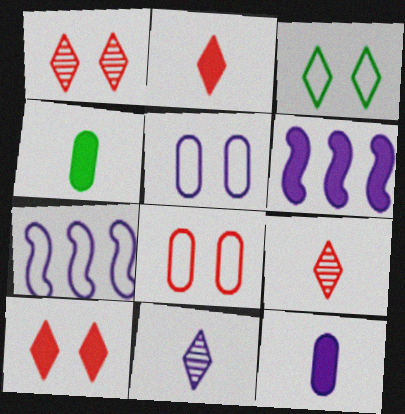[[1, 4, 7], 
[4, 6, 10], 
[5, 6, 11]]